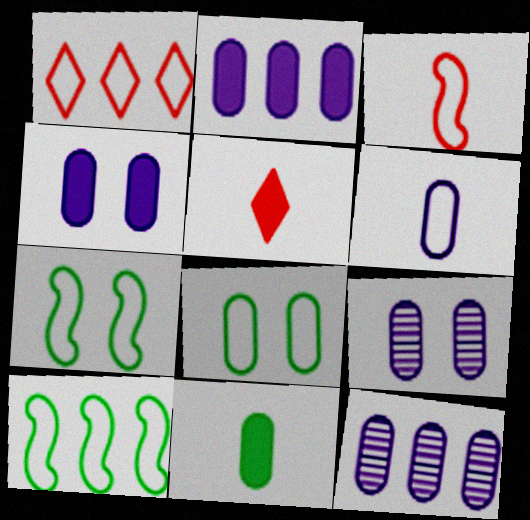[[1, 6, 7], 
[2, 6, 9], 
[4, 6, 12], 
[5, 7, 12], 
[5, 9, 10]]